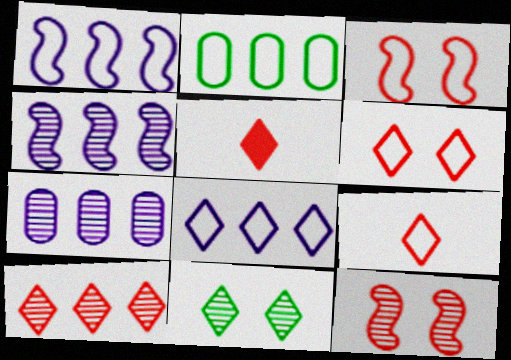[[5, 6, 10], 
[5, 8, 11]]